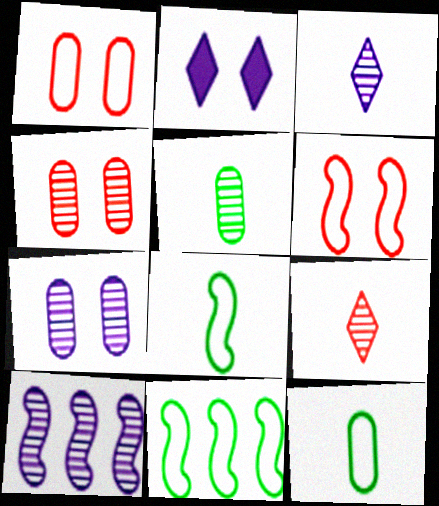[[3, 7, 10]]